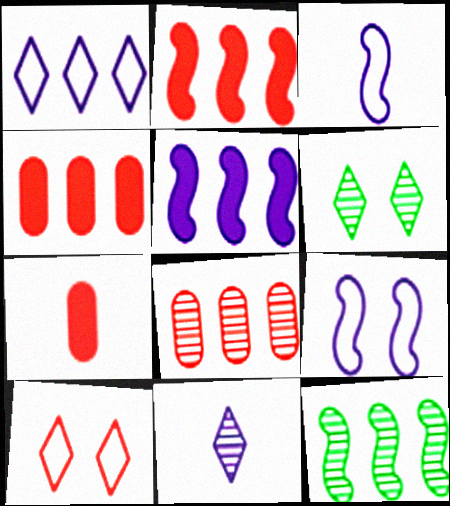[[1, 4, 12], 
[3, 4, 6]]